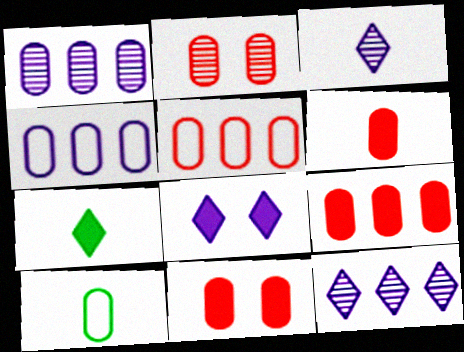[[1, 10, 11], 
[2, 5, 6], 
[6, 9, 11]]